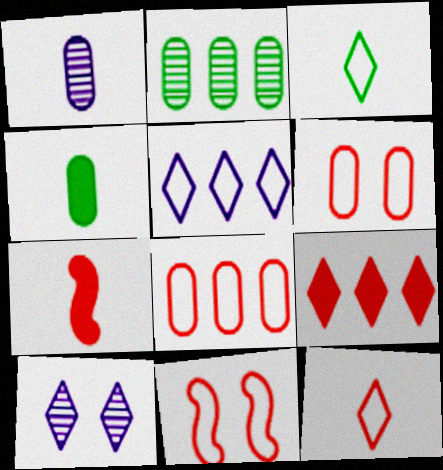[[1, 3, 7], 
[3, 9, 10], 
[8, 11, 12]]